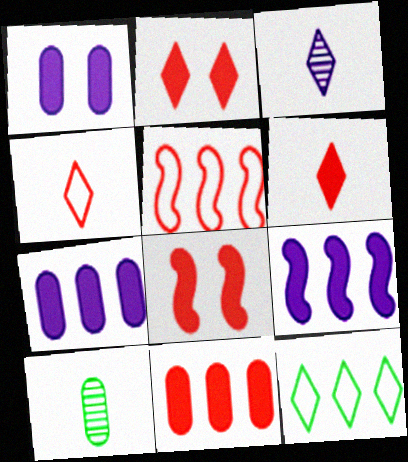[[2, 3, 12], 
[6, 8, 11]]